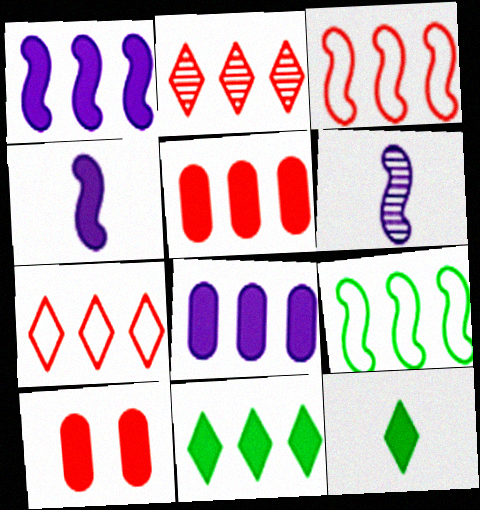[[1, 5, 11], 
[1, 10, 12], 
[2, 3, 5], 
[2, 8, 9], 
[4, 10, 11]]